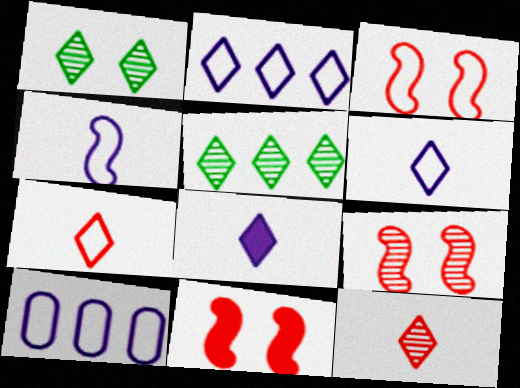[[3, 9, 11]]